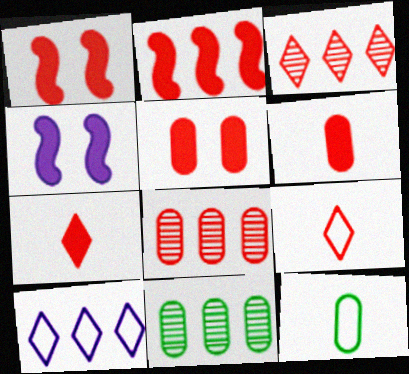[[1, 8, 9], 
[2, 5, 7], 
[2, 10, 11], 
[3, 4, 12], 
[4, 9, 11]]